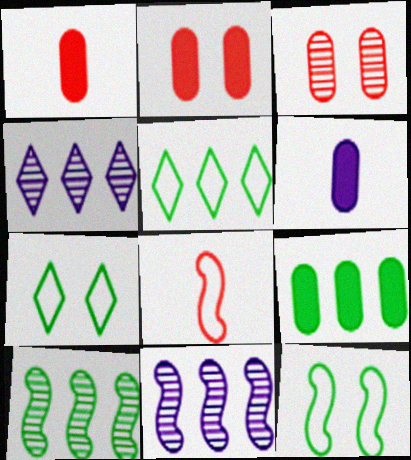[[1, 4, 12], 
[1, 7, 11], 
[2, 6, 9], 
[5, 9, 10]]